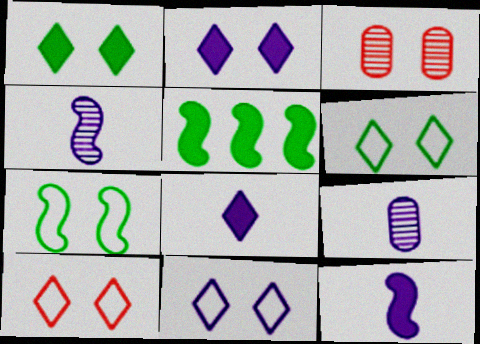[[2, 3, 7], 
[5, 9, 10], 
[6, 10, 11]]